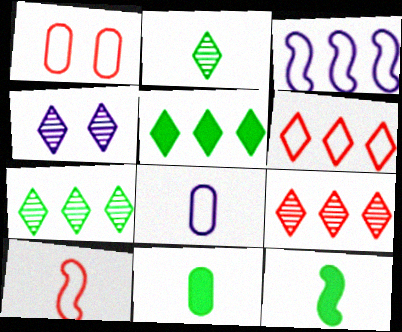[[1, 6, 10], 
[2, 4, 9]]